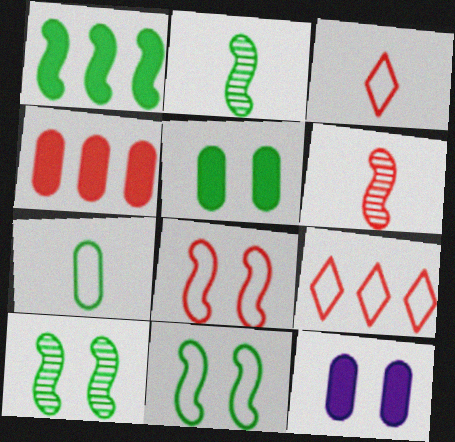[[1, 2, 11], 
[2, 9, 12]]